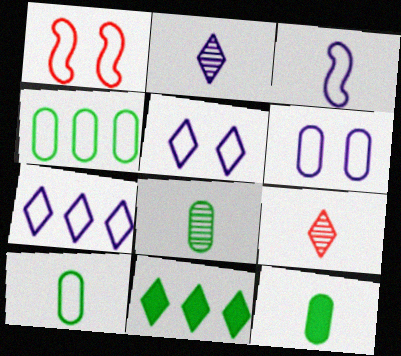[[1, 7, 10], 
[3, 6, 7], 
[3, 9, 12], 
[5, 9, 11], 
[8, 10, 12]]